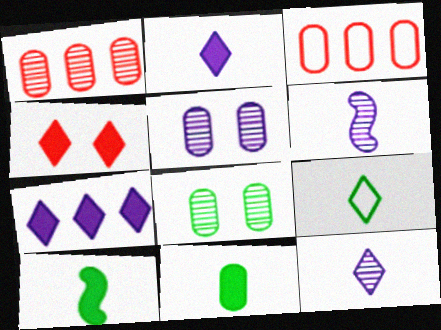[[3, 5, 11]]